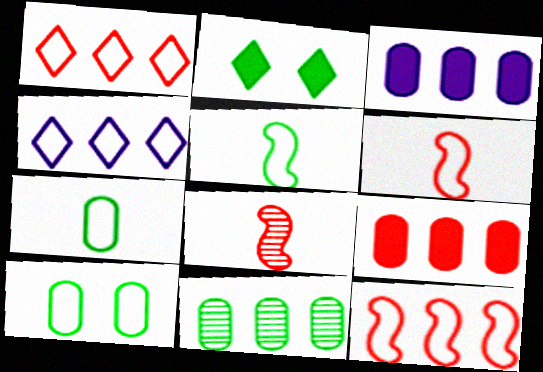[[2, 5, 11], 
[4, 6, 10]]